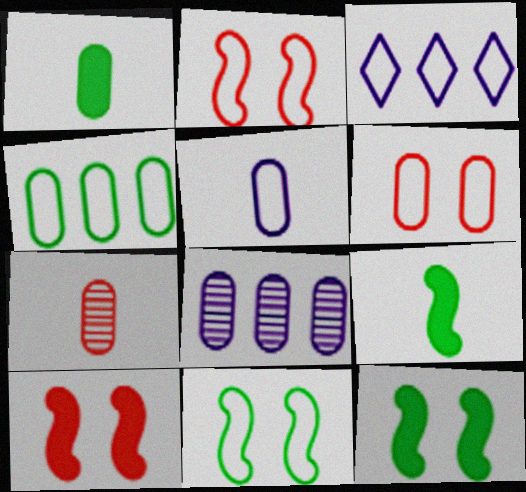[[1, 5, 7], 
[1, 6, 8], 
[3, 7, 12], 
[4, 5, 6]]